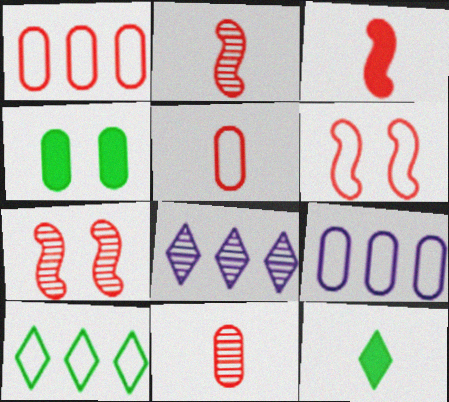[[4, 9, 11], 
[7, 9, 12]]